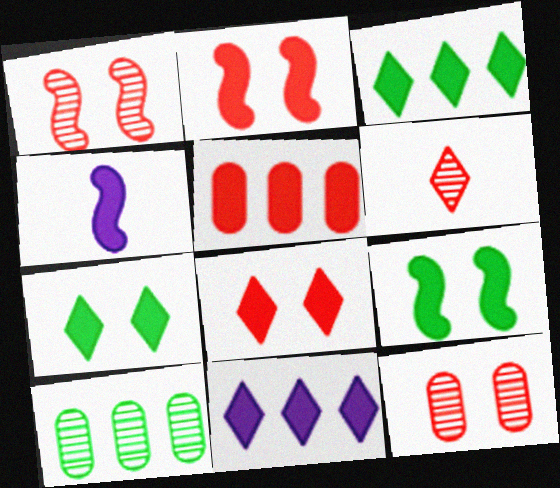[[4, 5, 7]]